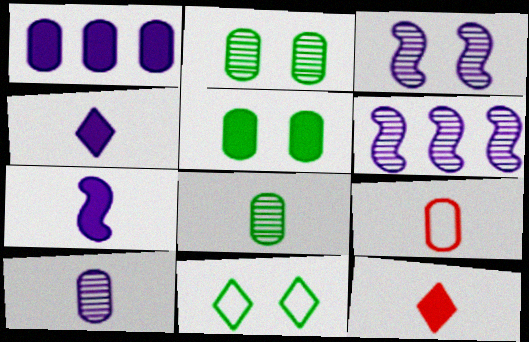[[1, 2, 9]]